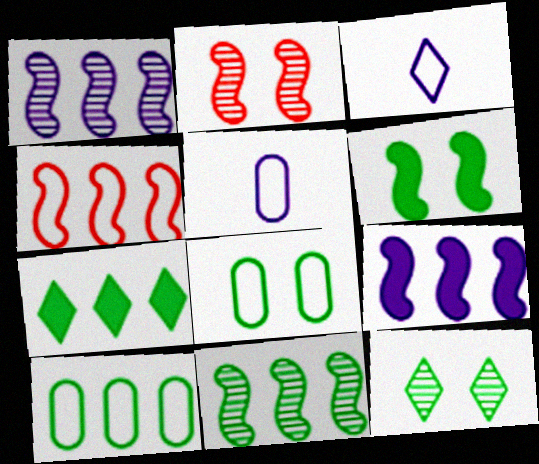[[2, 5, 7], 
[3, 4, 8], 
[4, 9, 11], 
[6, 8, 12], 
[7, 10, 11]]